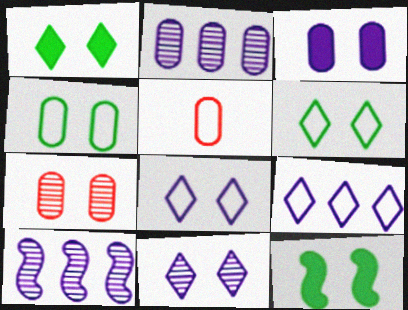[[1, 5, 10], 
[3, 4, 7], 
[7, 8, 12]]